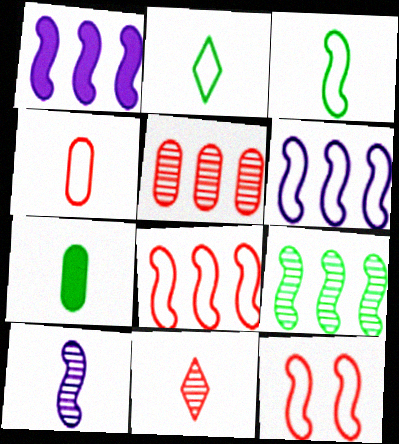[[1, 8, 9], 
[3, 6, 12]]